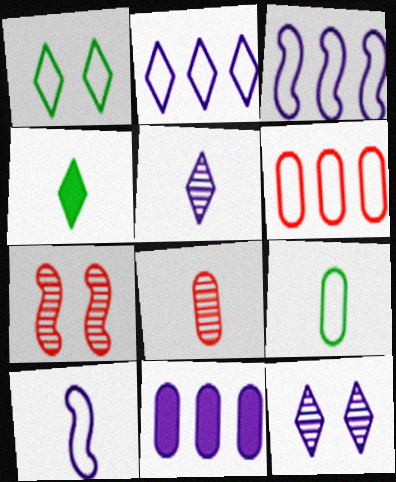[[1, 6, 10], 
[4, 8, 10], 
[10, 11, 12]]